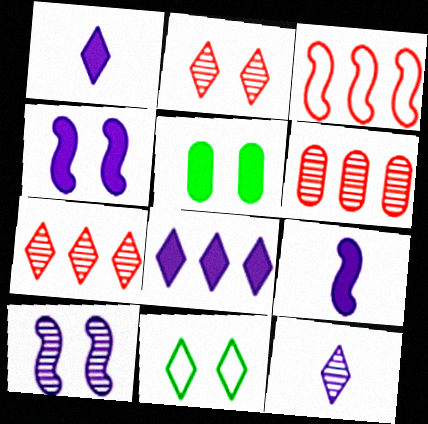[[1, 7, 11], 
[3, 5, 12], 
[6, 9, 11]]